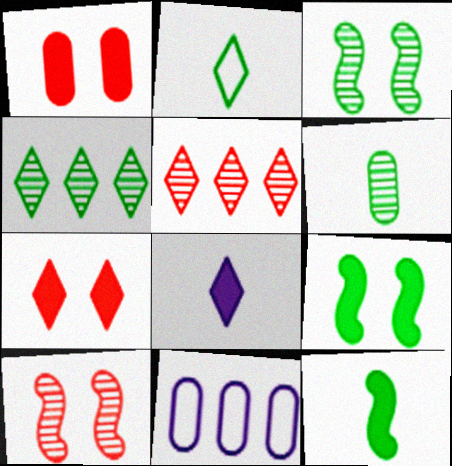[[1, 6, 11], 
[2, 6, 12], 
[3, 4, 6]]